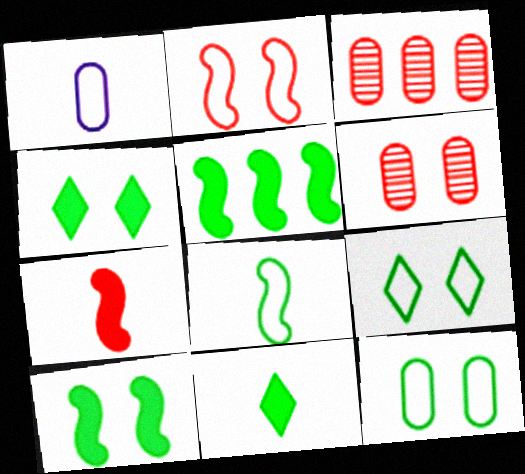[]